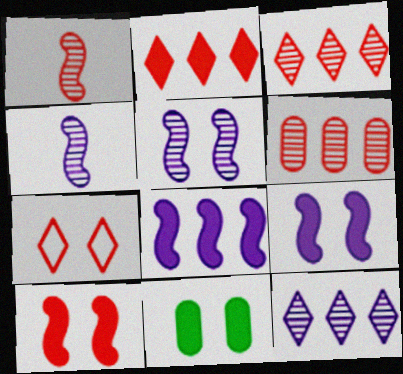[[5, 7, 11]]